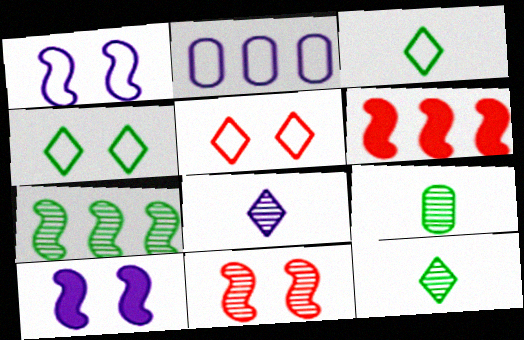[[2, 8, 10]]